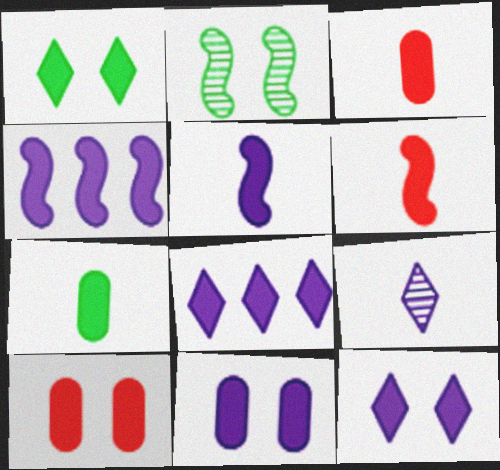[[1, 3, 4], 
[5, 8, 11]]